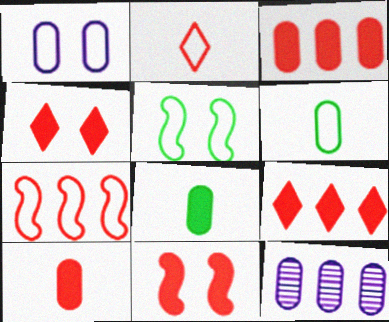[[9, 10, 11]]